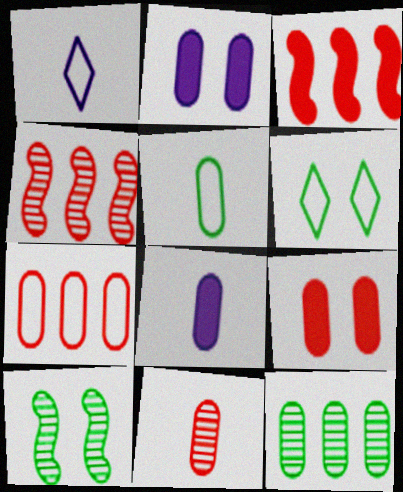[[4, 6, 8], 
[5, 8, 11], 
[7, 9, 11]]